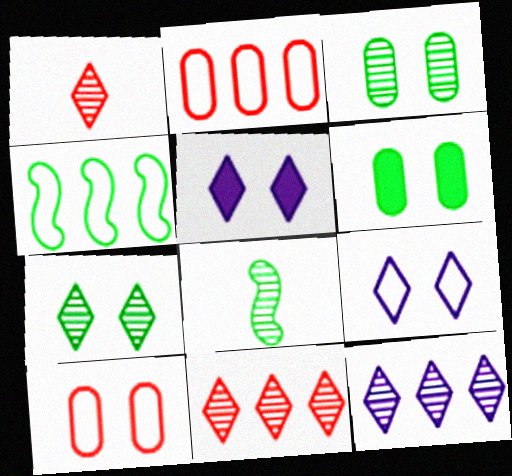[[1, 7, 12], 
[2, 5, 8]]